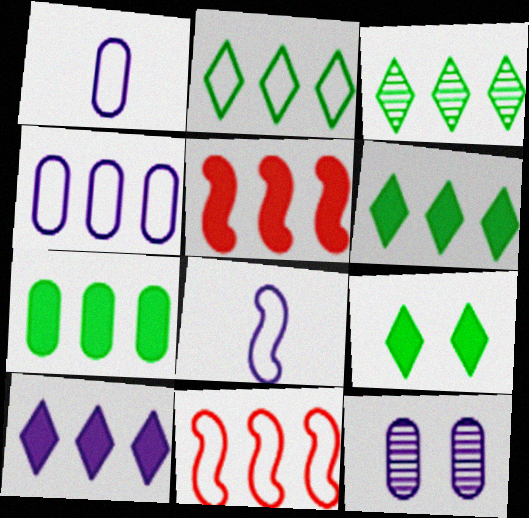[[2, 3, 6], 
[2, 4, 11], 
[3, 4, 5], 
[5, 7, 10], 
[8, 10, 12]]